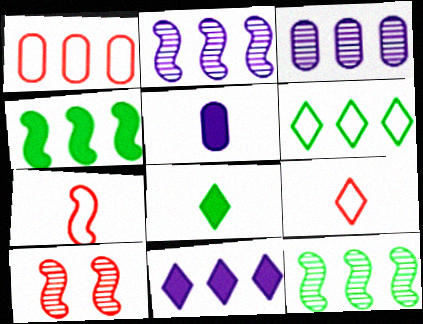[[1, 11, 12], 
[5, 6, 10]]